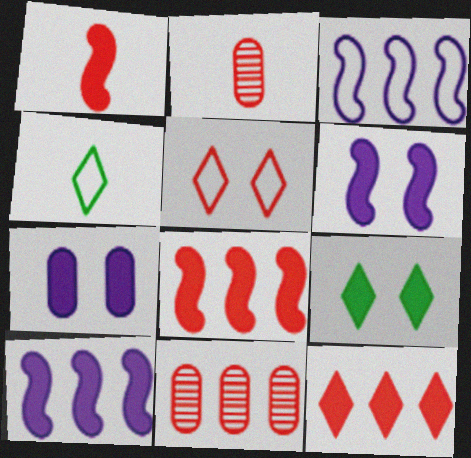[[1, 5, 11], 
[2, 3, 9], 
[2, 5, 8], 
[4, 6, 11]]